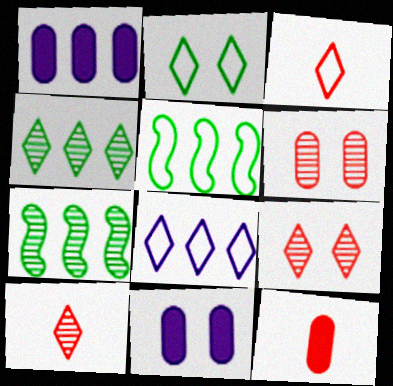[[2, 3, 8], 
[3, 7, 11], 
[5, 10, 11]]